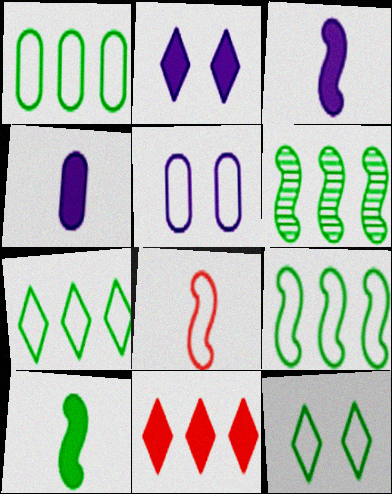[[1, 7, 9], 
[5, 7, 8]]